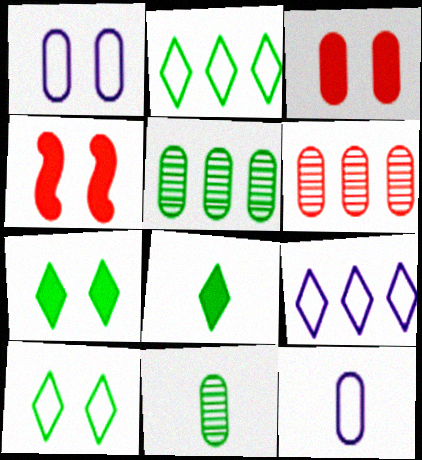[[3, 5, 12], 
[4, 9, 11]]